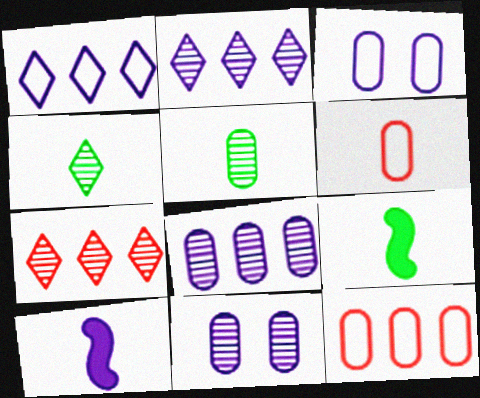[[1, 10, 11], 
[2, 3, 10], 
[3, 7, 9], 
[4, 6, 10]]